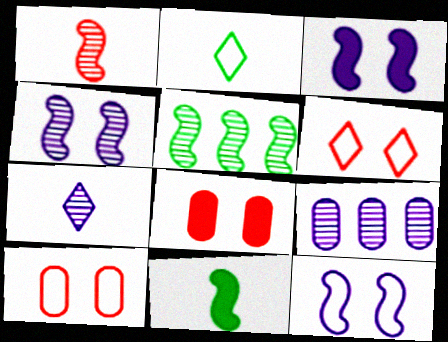[[1, 4, 5], 
[3, 4, 12], 
[4, 7, 9], 
[6, 9, 11]]